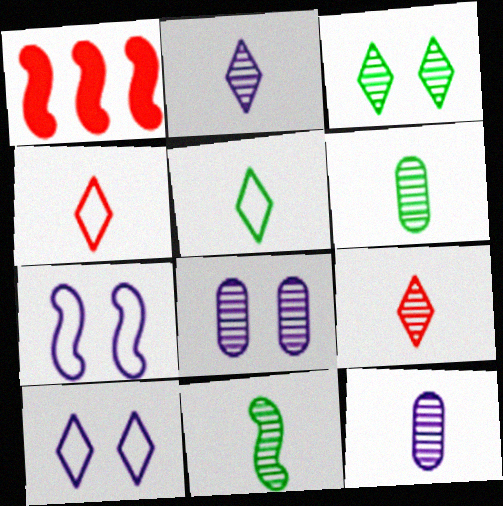[[1, 5, 8], 
[1, 6, 10], 
[1, 7, 11], 
[9, 11, 12]]